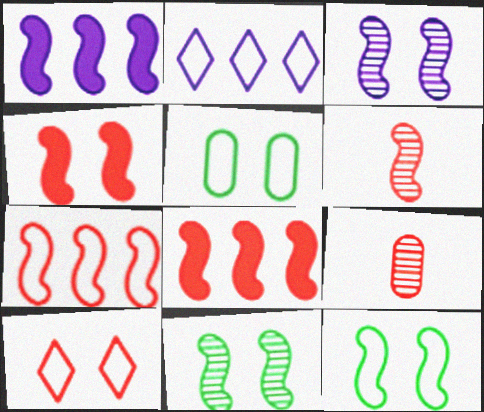[[1, 6, 12], 
[3, 4, 12], 
[4, 6, 7], 
[8, 9, 10]]